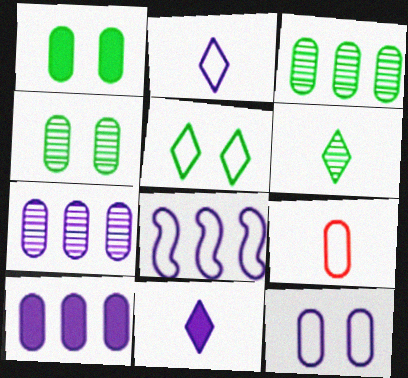[[1, 7, 9], 
[2, 8, 12], 
[4, 9, 10], 
[5, 8, 9]]